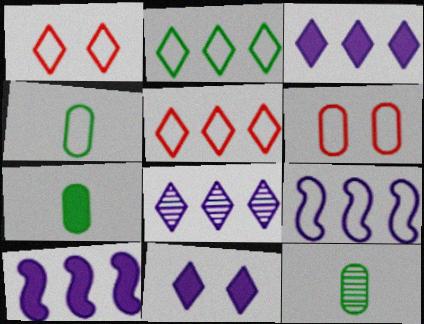[[1, 4, 9], 
[1, 10, 12], 
[4, 7, 12]]